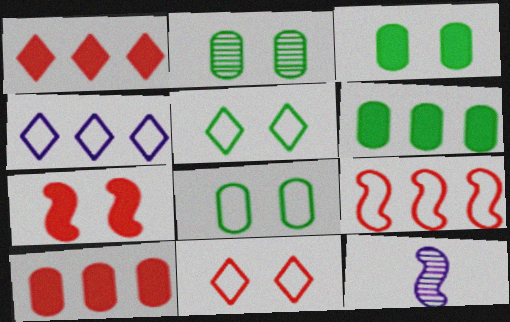[[1, 8, 12], 
[2, 3, 8], 
[5, 10, 12], 
[6, 11, 12]]